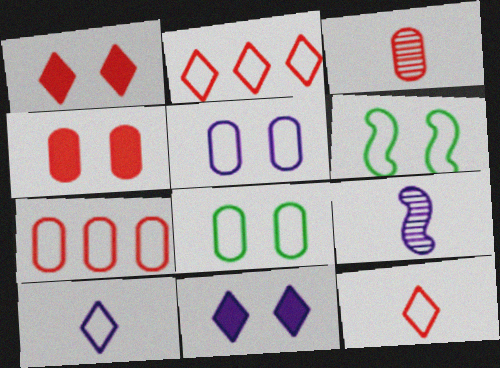[[3, 4, 7], 
[6, 7, 10]]